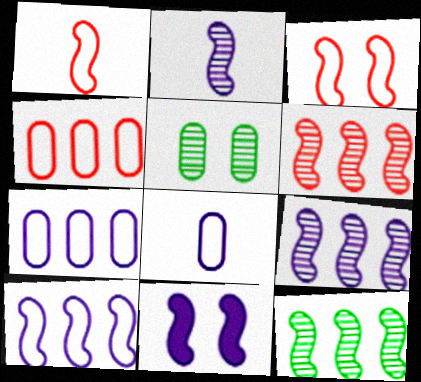[[1, 11, 12], 
[2, 10, 11], 
[6, 9, 12]]